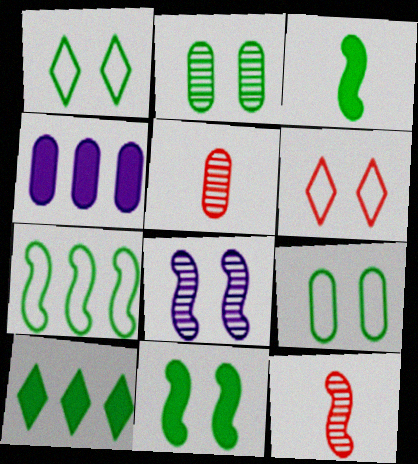[[1, 2, 11], 
[1, 4, 12], 
[4, 5, 9]]